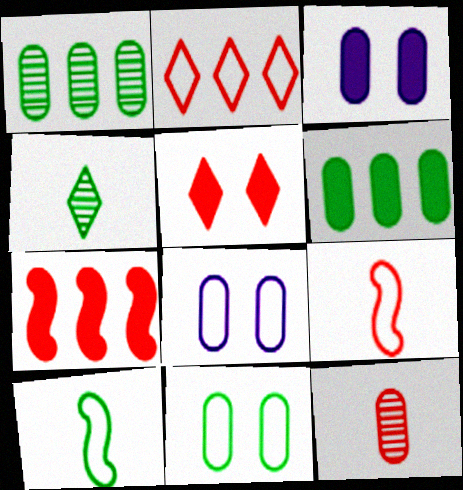[[2, 8, 10], 
[4, 7, 8], 
[6, 8, 12]]